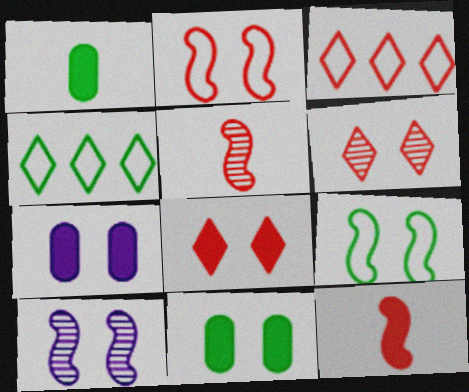[[1, 3, 10], 
[4, 5, 7], 
[6, 7, 9]]